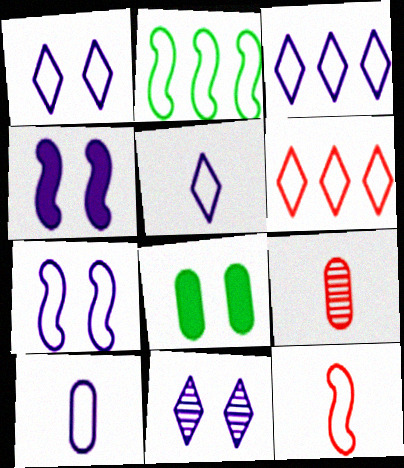[[1, 3, 5], 
[2, 7, 12], 
[3, 7, 10]]